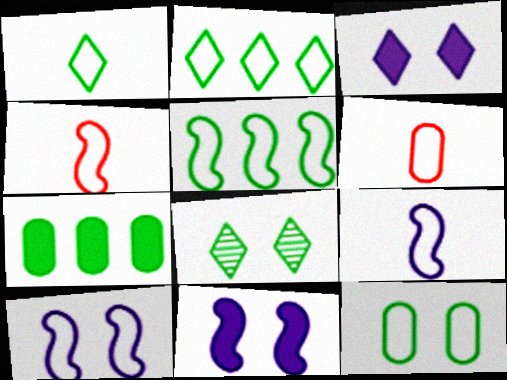[[1, 5, 12], 
[1, 6, 9], 
[2, 6, 10], 
[4, 5, 10]]